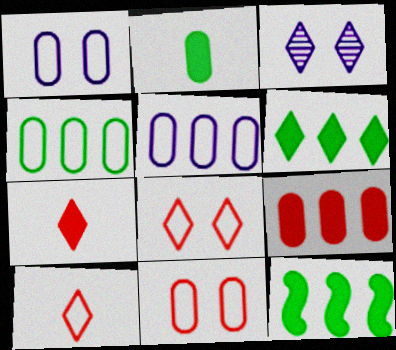[[3, 6, 10]]